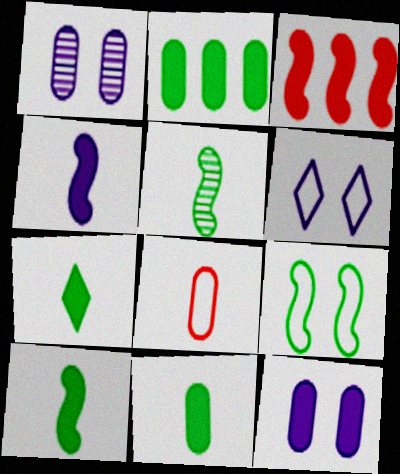[[1, 2, 8], 
[3, 7, 12], 
[7, 10, 11]]